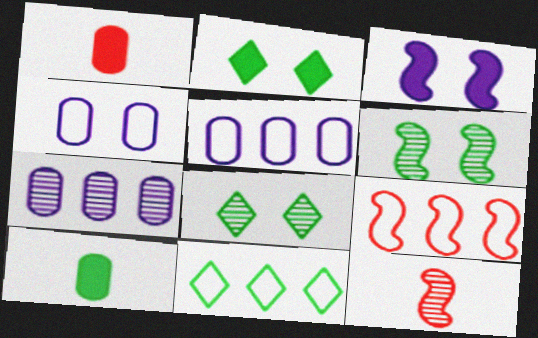[[2, 5, 12], 
[5, 9, 11], 
[6, 10, 11], 
[7, 8, 12]]